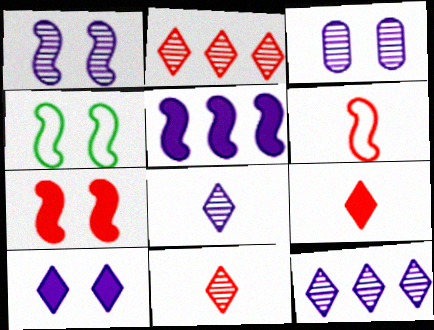[[1, 4, 7]]